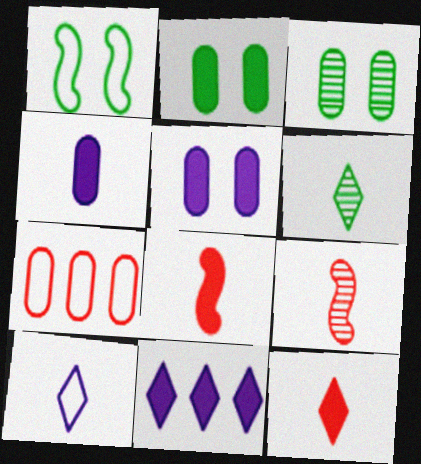[[1, 7, 10], 
[2, 8, 11], 
[3, 4, 7], 
[6, 10, 12]]